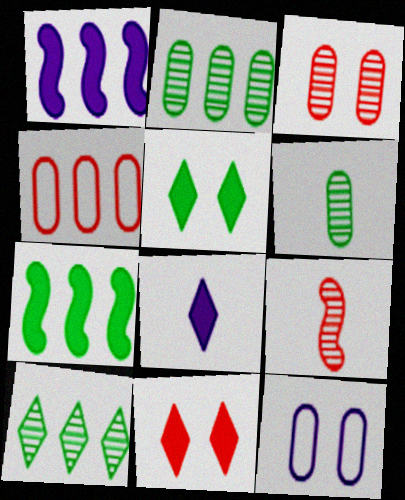[[1, 4, 10], 
[4, 9, 11]]